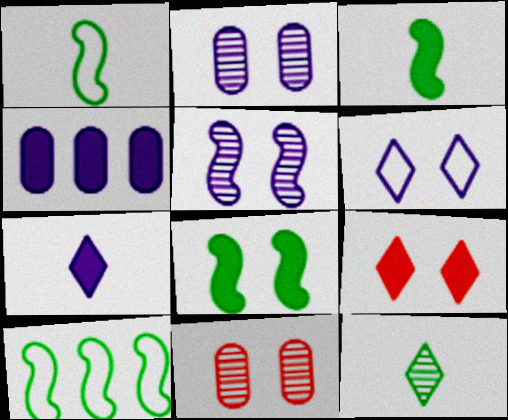[[3, 4, 9], 
[6, 8, 11], 
[7, 10, 11]]